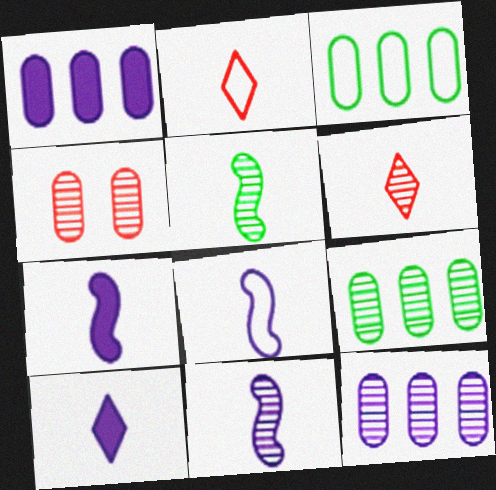[[7, 8, 11]]